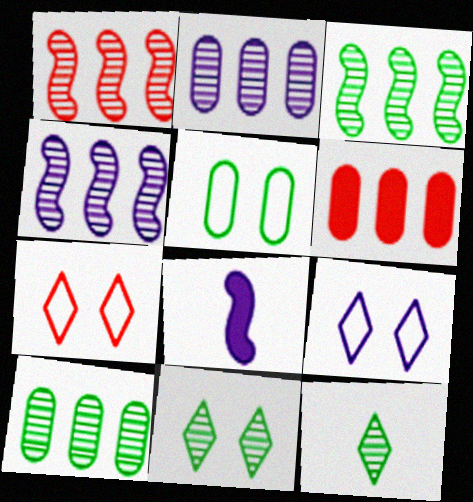[[1, 3, 4], 
[2, 8, 9], 
[7, 8, 10]]